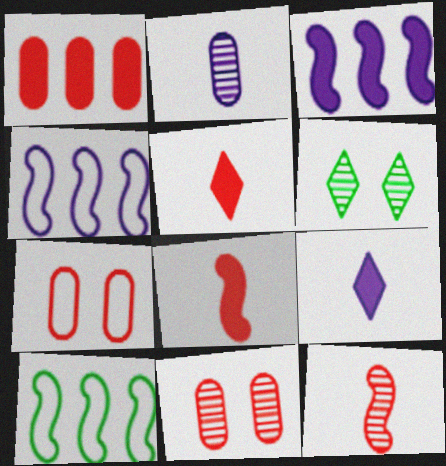[[9, 10, 11]]